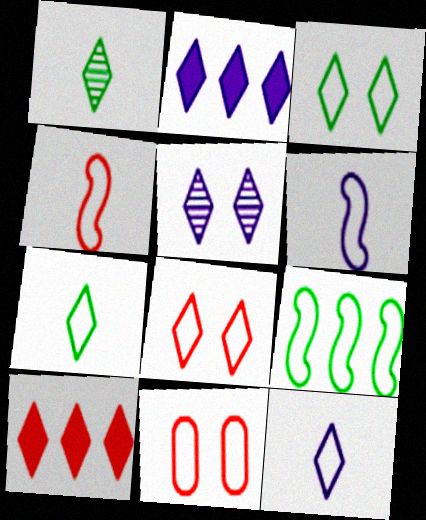[[1, 2, 8], 
[2, 5, 12], 
[5, 7, 10], 
[9, 11, 12]]